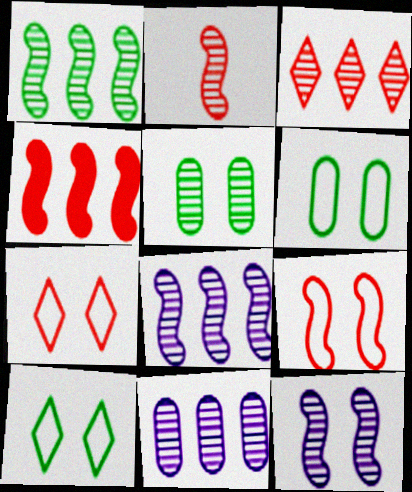[[1, 2, 12], 
[1, 3, 11], 
[2, 4, 9]]